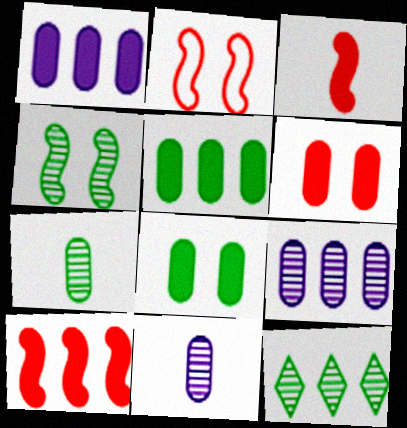[[4, 7, 12]]